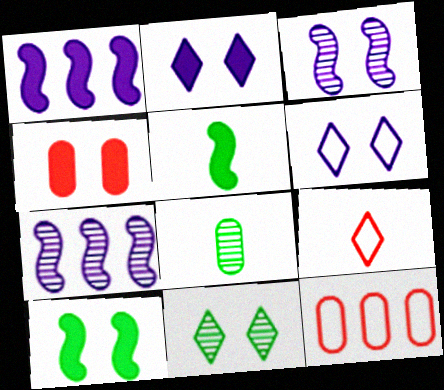[[2, 4, 10]]